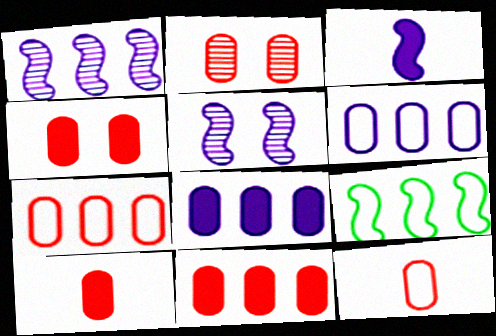[[2, 7, 10], 
[2, 11, 12], 
[4, 10, 11]]